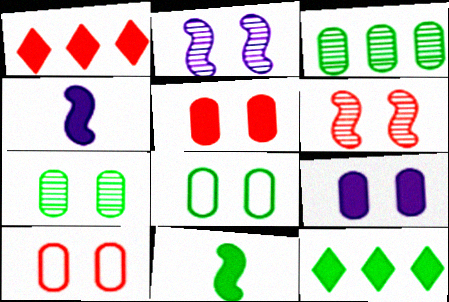[[1, 9, 11], 
[4, 5, 12], 
[7, 9, 10]]